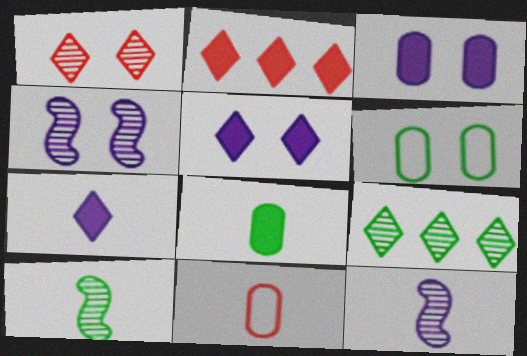[[2, 6, 12], 
[7, 10, 11]]